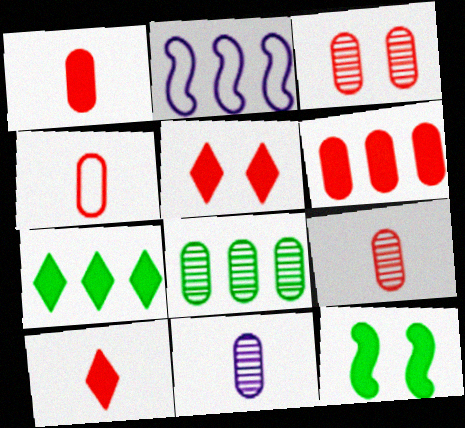[[1, 4, 9], 
[3, 4, 6], 
[3, 8, 11]]